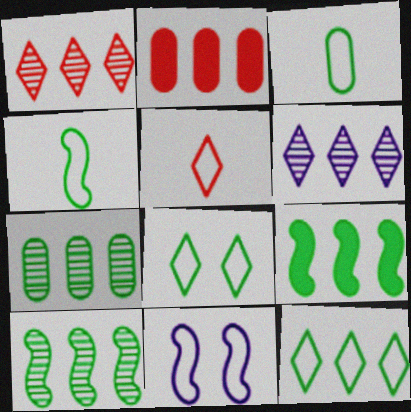[[7, 9, 12]]